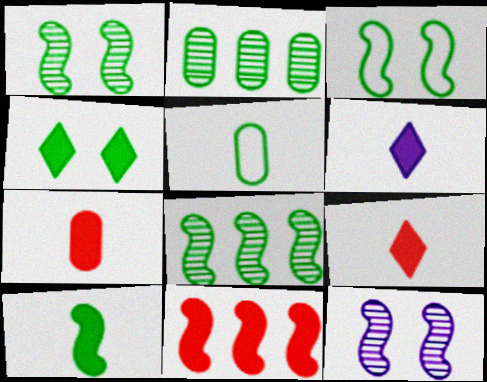[[3, 8, 10], 
[4, 5, 8], 
[6, 7, 10]]